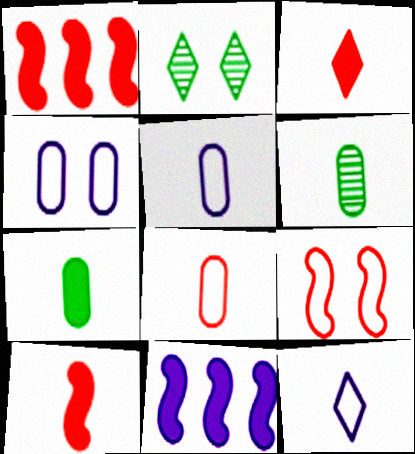[[1, 2, 5], 
[2, 8, 11], 
[6, 10, 12]]